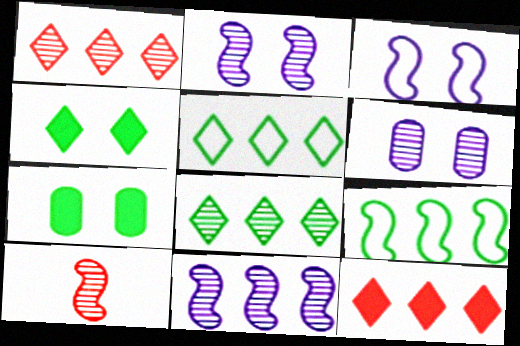[[6, 8, 10]]